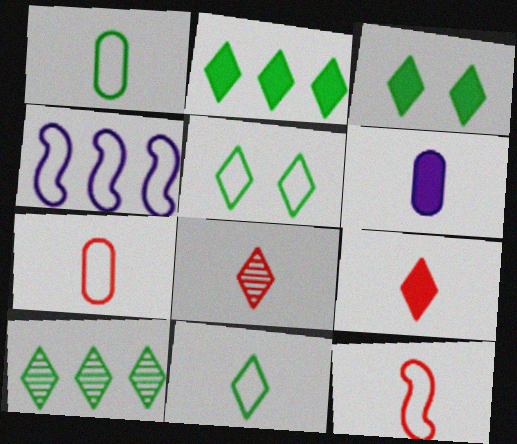[[3, 10, 11], 
[4, 5, 7]]